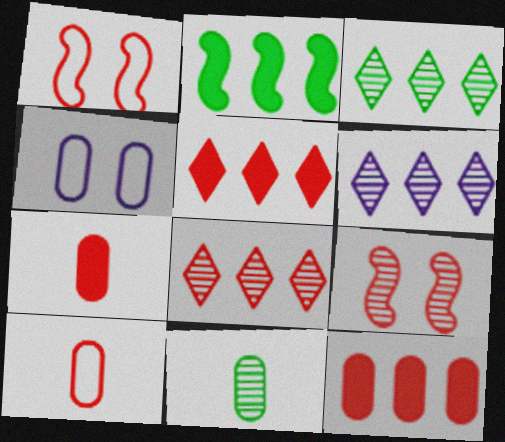[[1, 7, 8], 
[3, 6, 8], 
[4, 11, 12], 
[5, 9, 10], 
[6, 9, 11]]